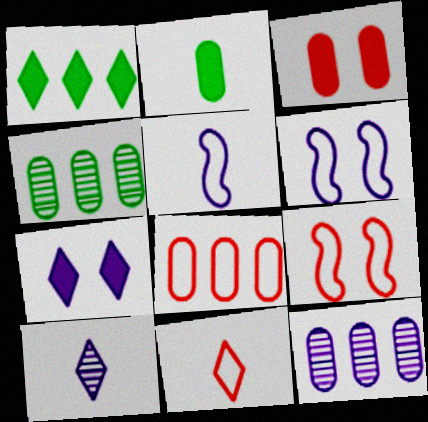[[5, 7, 12], 
[8, 9, 11]]